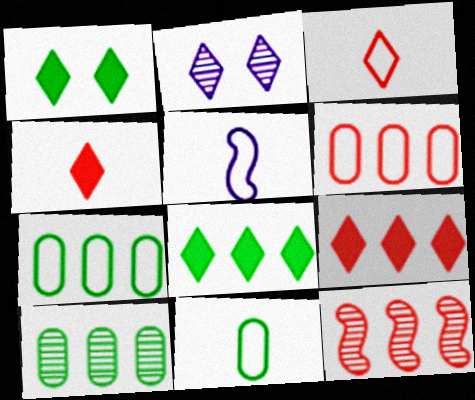[[2, 3, 8], 
[3, 5, 11], 
[6, 9, 12]]